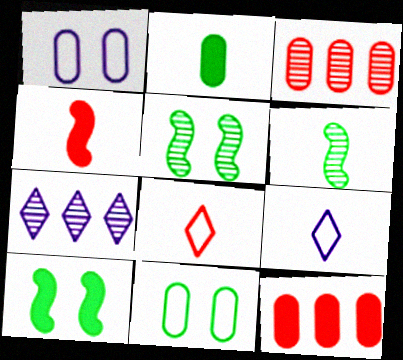[[1, 2, 3], 
[3, 9, 10], 
[4, 7, 11], 
[5, 9, 12]]